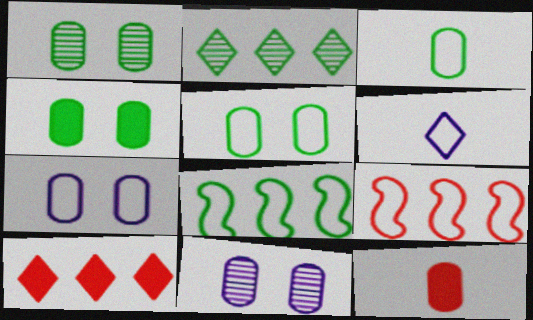[[1, 4, 5], 
[5, 6, 9]]